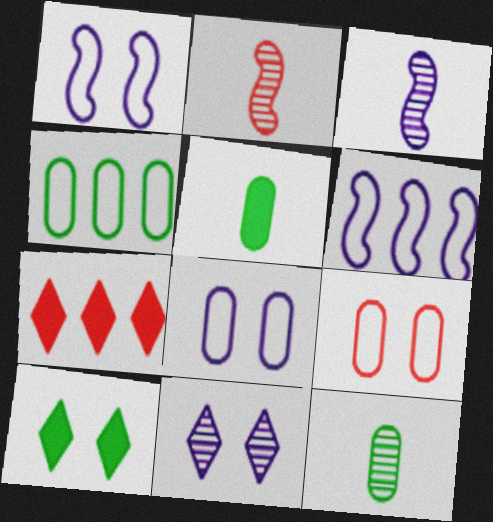[[1, 7, 12], 
[2, 7, 9]]